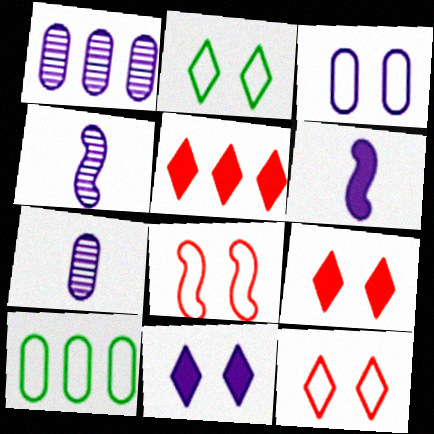[[2, 3, 8], 
[4, 9, 10]]